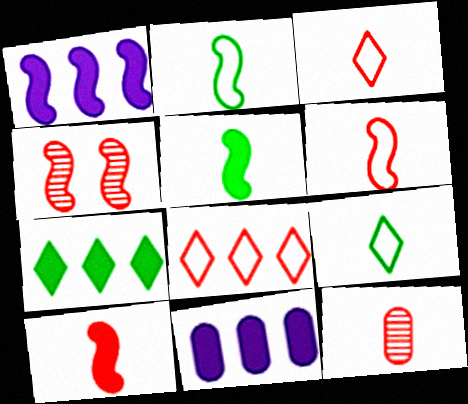[[1, 2, 4], 
[3, 10, 12], 
[4, 9, 11]]